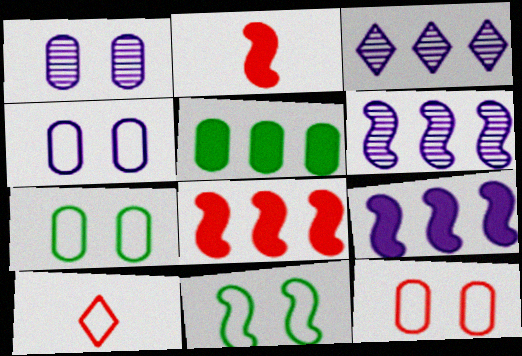[[2, 3, 7], 
[2, 6, 11], 
[4, 7, 12]]